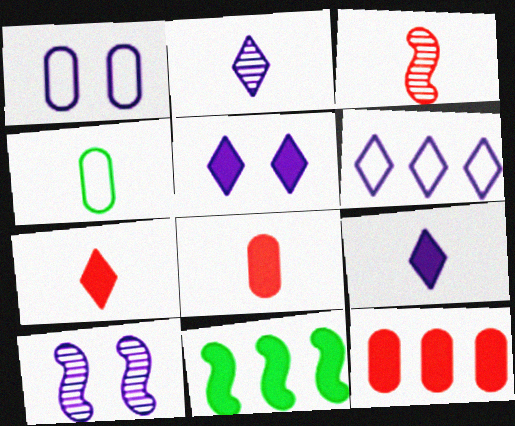[[1, 5, 10], 
[2, 5, 6], 
[3, 4, 9], 
[5, 8, 11]]